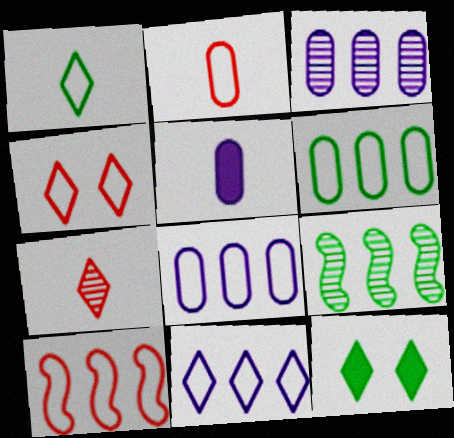[[1, 4, 11], 
[2, 4, 10], 
[4, 5, 9], 
[6, 10, 11], 
[7, 11, 12]]